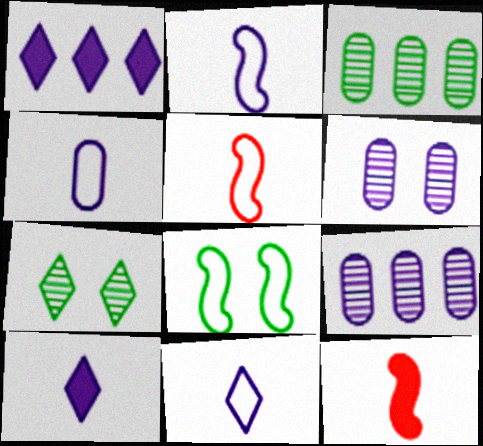[[1, 2, 6], 
[2, 4, 11]]